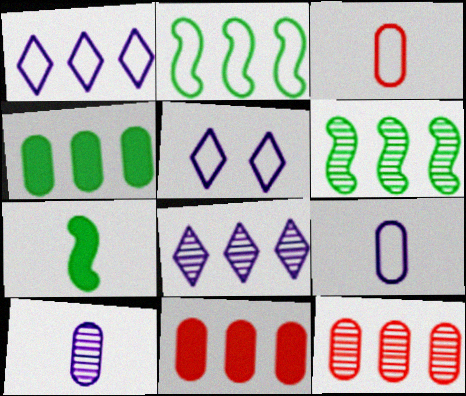[[1, 6, 11], 
[2, 3, 5], 
[2, 8, 11], 
[5, 7, 12], 
[6, 8, 12]]